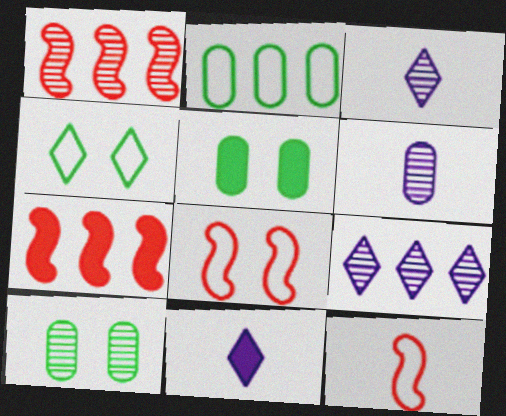[[1, 3, 10], 
[2, 7, 9], 
[4, 6, 7], 
[5, 7, 11], 
[5, 9, 12]]